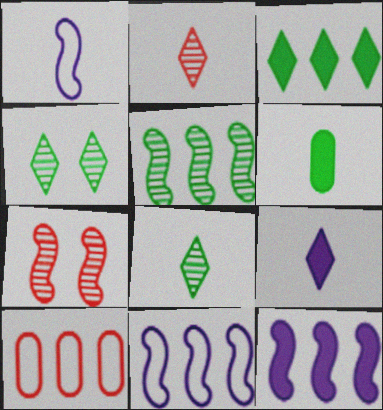[[1, 2, 6]]